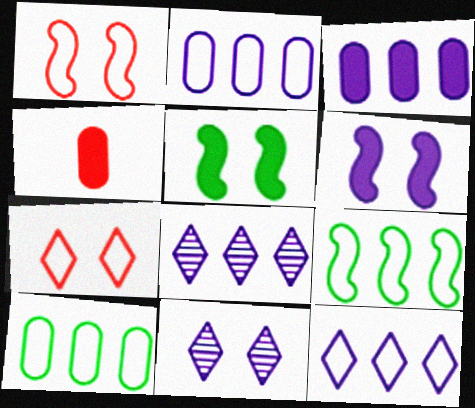[[4, 9, 11]]